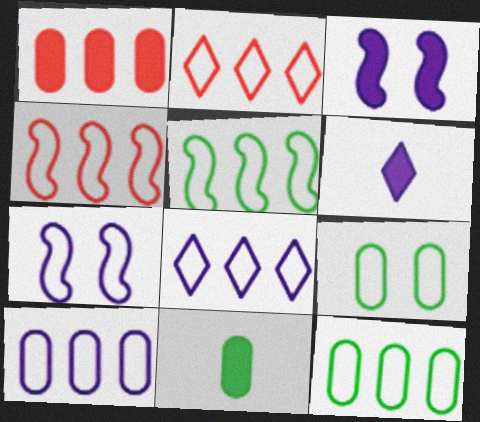[[2, 5, 10], 
[4, 8, 12]]